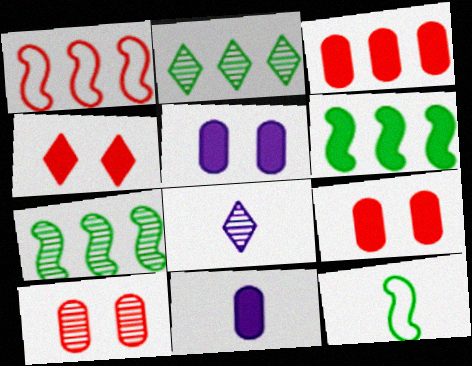[[4, 6, 11], 
[7, 8, 10]]